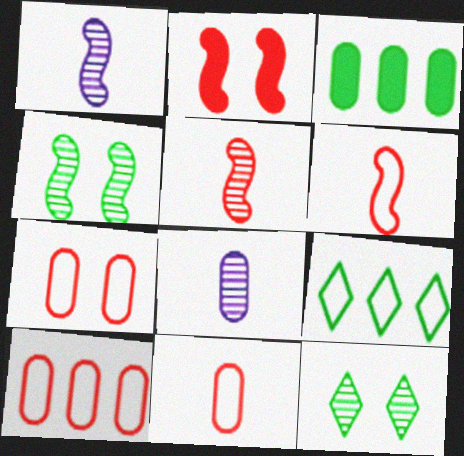[[2, 8, 9], 
[3, 7, 8], 
[7, 10, 11]]